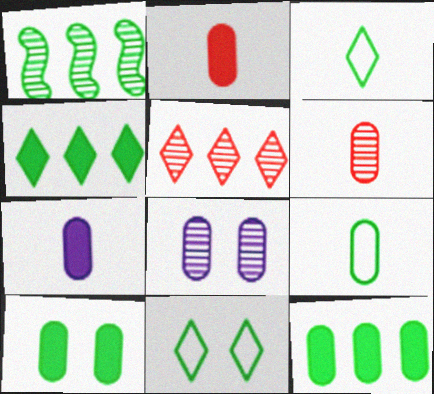[[1, 3, 10], 
[6, 7, 9]]